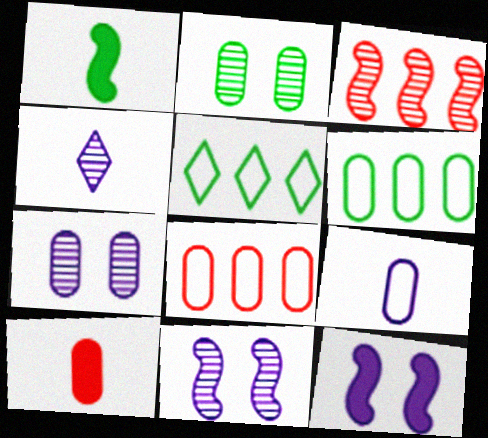[[1, 2, 5], 
[2, 3, 4], 
[5, 10, 11], 
[6, 7, 10]]